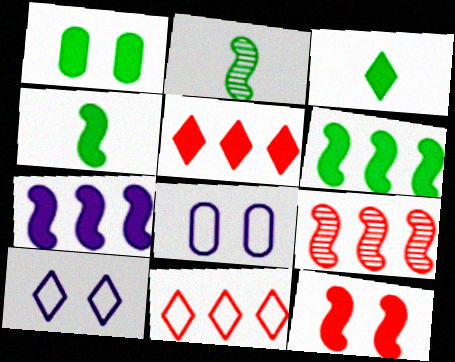[[1, 3, 6], 
[2, 5, 8], 
[3, 8, 9], 
[4, 7, 12]]